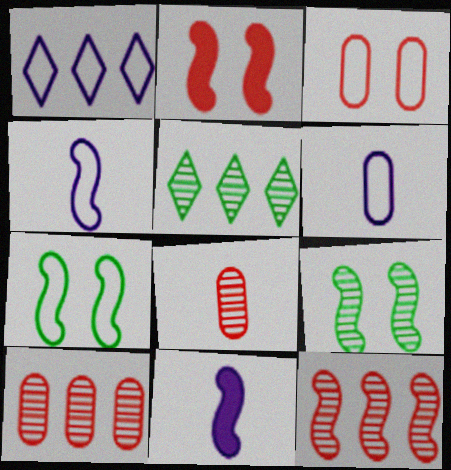[[2, 5, 6], 
[3, 5, 11], 
[7, 11, 12]]